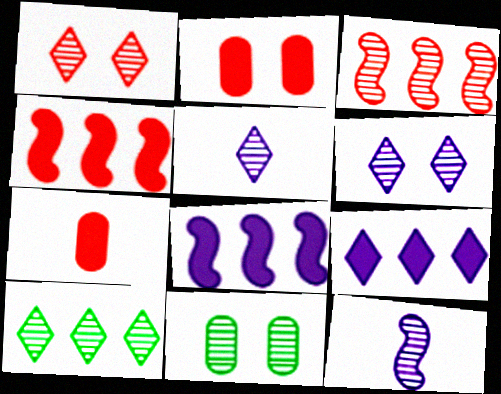[[1, 5, 10], 
[3, 5, 11]]